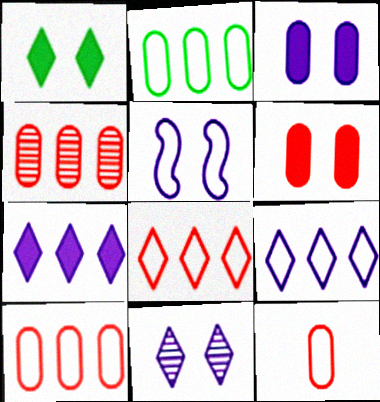[[3, 5, 11], 
[4, 6, 12]]